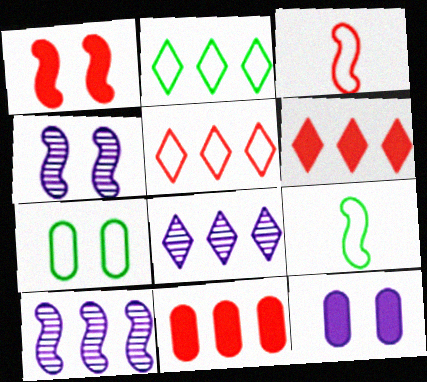[[1, 9, 10], 
[2, 6, 8], 
[2, 7, 9], 
[2, 10, 11]]